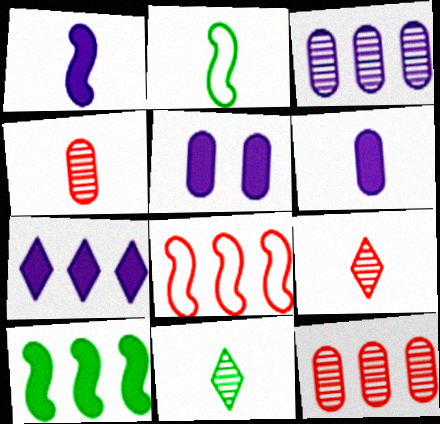[[1, 5, 7], 
[2, 6, 9], 
[5, 8, 11]]